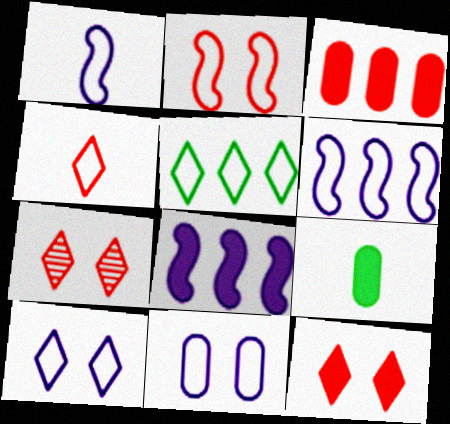[[4, 5, 10], 
[6, 7, 9], 
[8, 9, 12]]